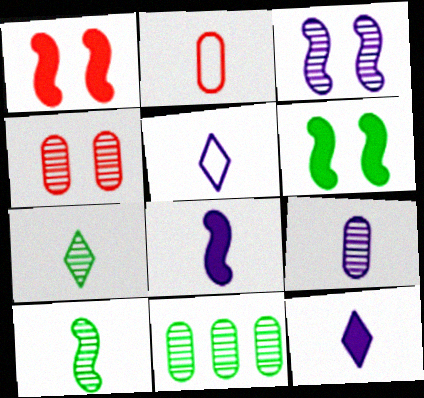[[1, 5, 11], 
[2, 7, 8], 
[2, 10, 12], 
[4, 9, 11], 
[5, 8, 9]]